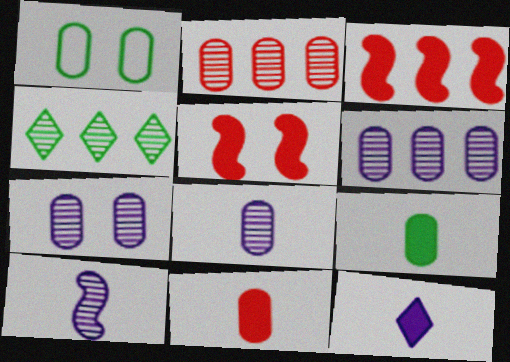[[1, 6, 11], 
[6, 7, 8]]